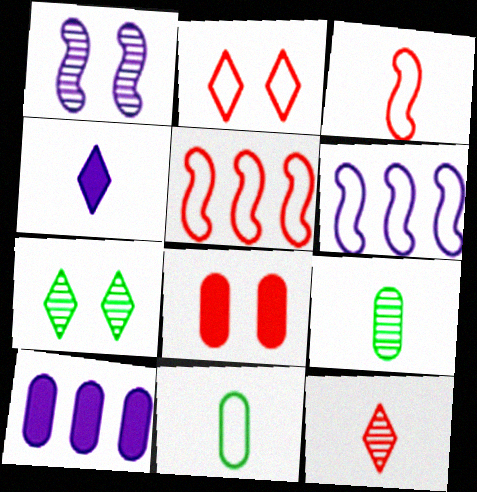[[2, 6, 11], 
[3, 4, 9], 
[3, 7, 10], 
[5, 8, 12]]